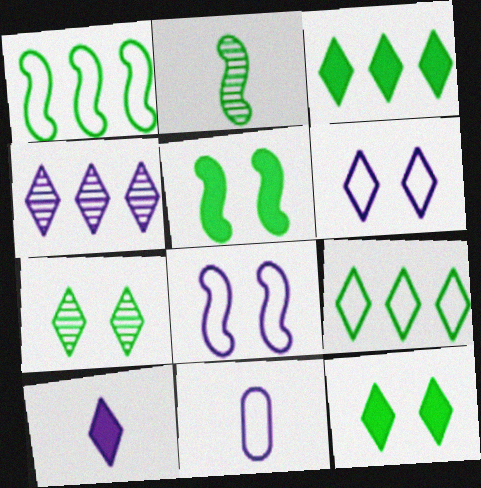[[1, 2, 5], 
[4, 6, 10]]